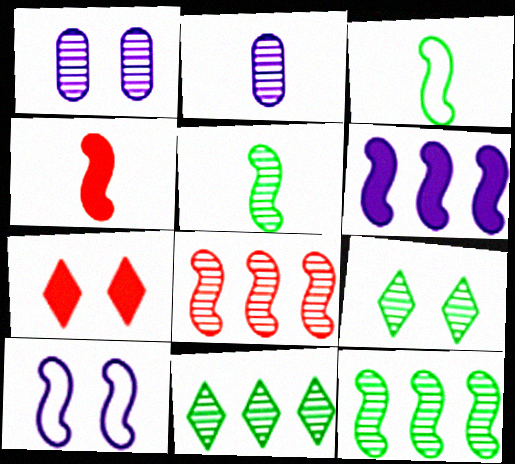[[2, 8, 9], 
[4, 10, 12]]